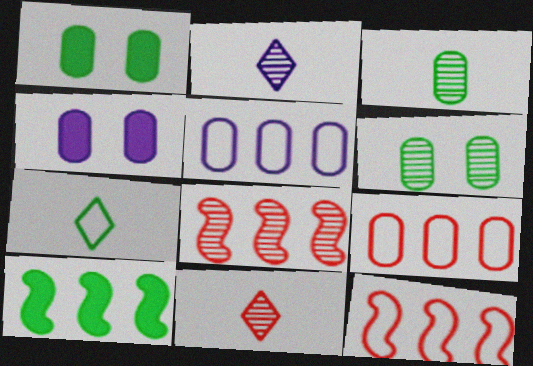[[1, 2, 12], 
[2, 6, 8], 
[3, 4, 9], 
[4, 7, 8], 
[6, 7, 10]]